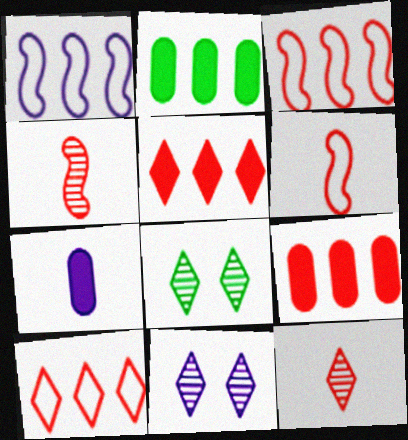[[1, 7, 11], 
[2, 6, 11], 
[3, 7, 8]]